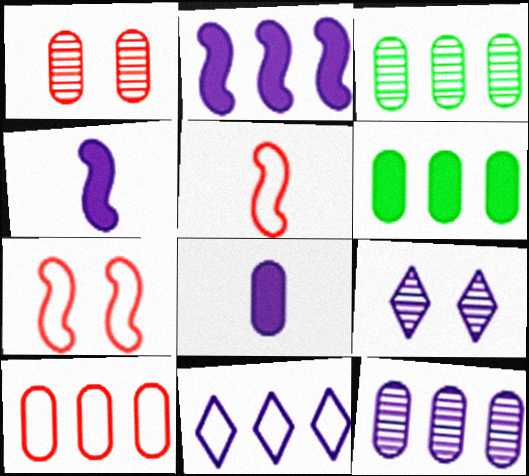[[2, 11, 12], 
[5, 6, 9], 
[6, 10, 12]]